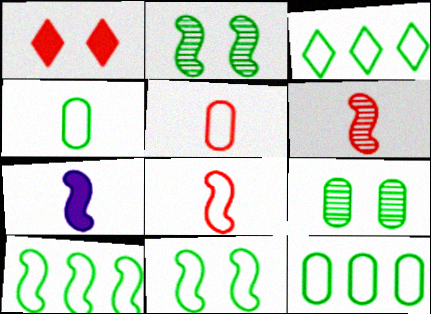[[3, 4, 11], 
[3, 10, 12]]